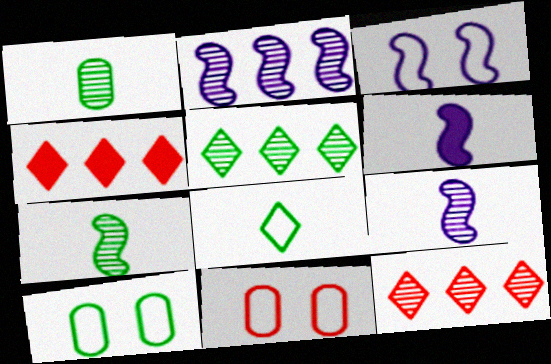[[1, 3, 4], 
[2, 3, 6], 
[4, 9, 10], 
[5, 6, 11], 
[6, 10, 12]]